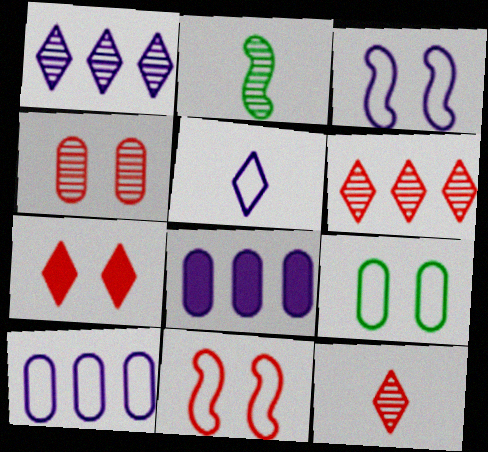[[1, 2, 4], 
[2, 7, 10], 
[3, 5, 10], 
[4, 7, 11]]